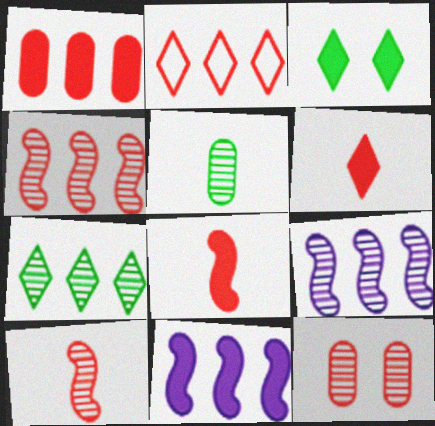[[1, 2, 4], 
[2, 8, 12]]